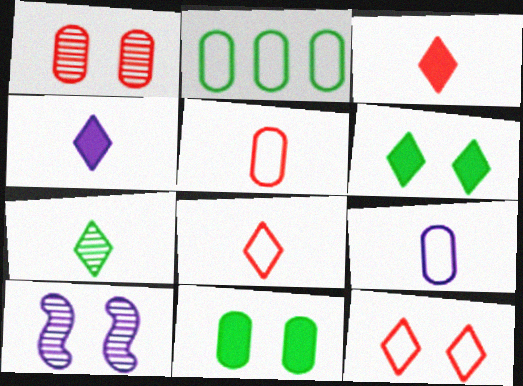[[2, 3, 10], 
[4, 7, 8], 
[10, 11, 12]]